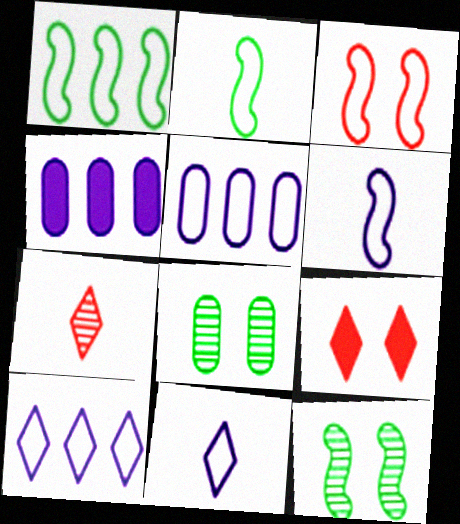[[1, 3, 6]]